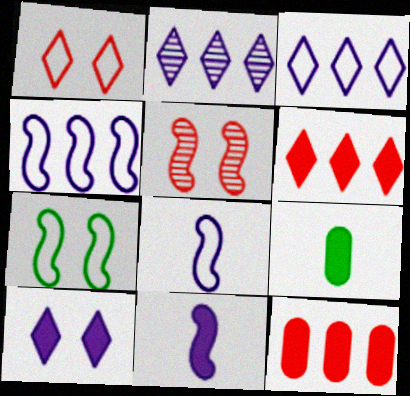[[3, 5, 9]]